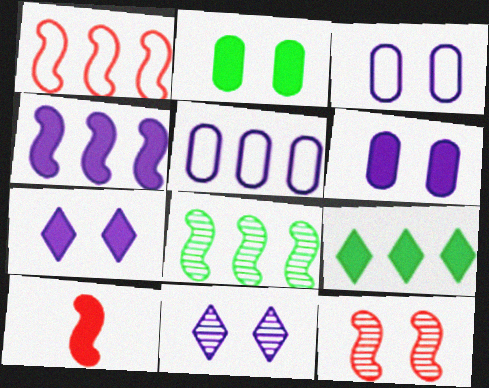[[1, 4, 8], 
[1, 10, 12], 
[6, 9, 10]]